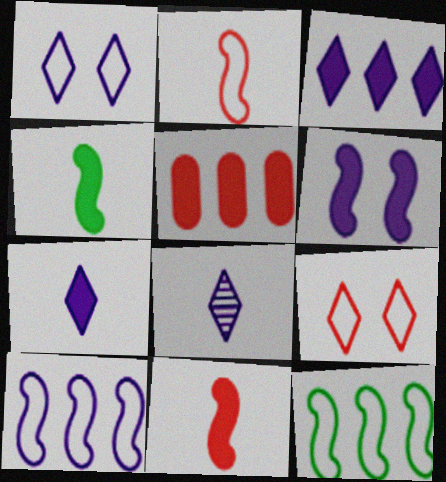[[1, 3, 8]]